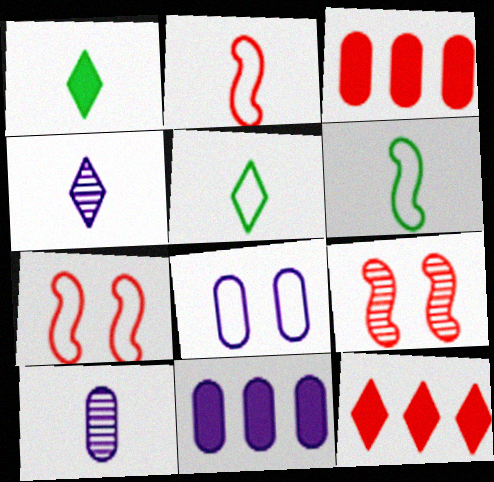[[1, 2, 10], 
[5, 9, 11], 
[8, 10, 11]]